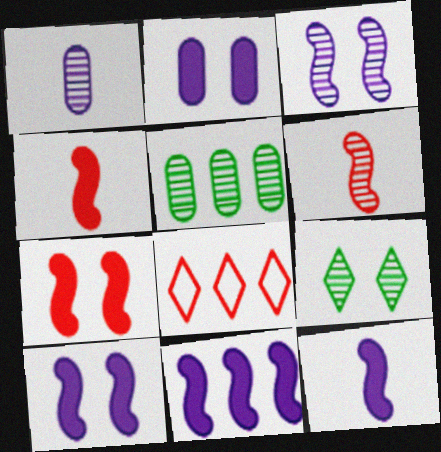[[5, 8, 11], 
[10, 11, 12]]